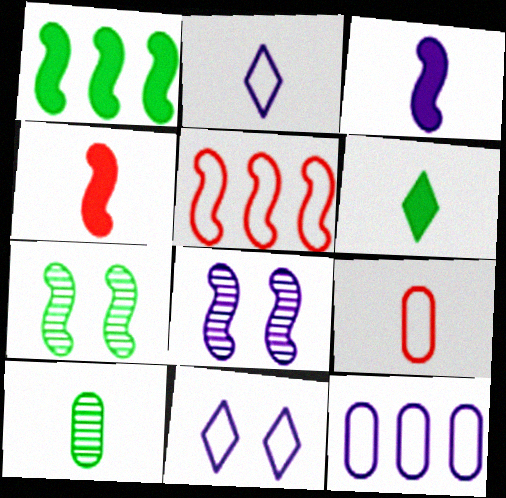[[2, 4, 10], 
[3, 5, 7]]